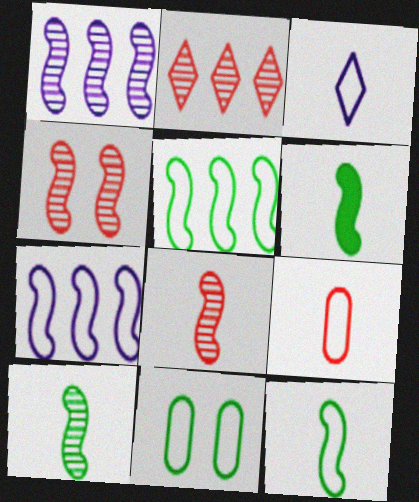[[1, 4, 10], 
[3, 9, 12], 
[4, 6, 7], 
[6, 10, 12]]